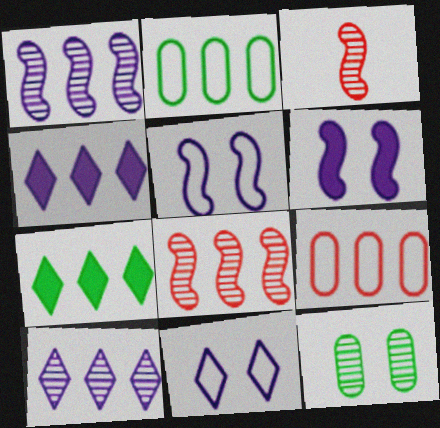[[1, 7, 9], 
[2, 4, 8], 
[3, 10, 12]]